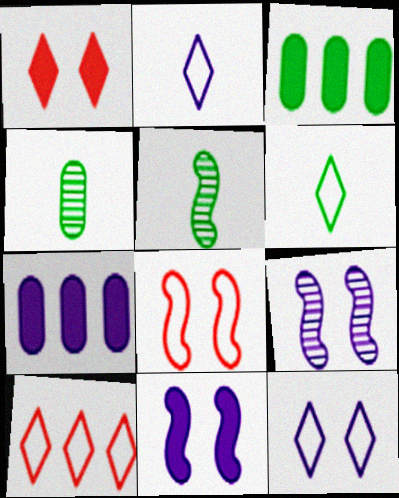[[2, 7, 9], 
[4, 10, 11], 
[6, 10, 12]]